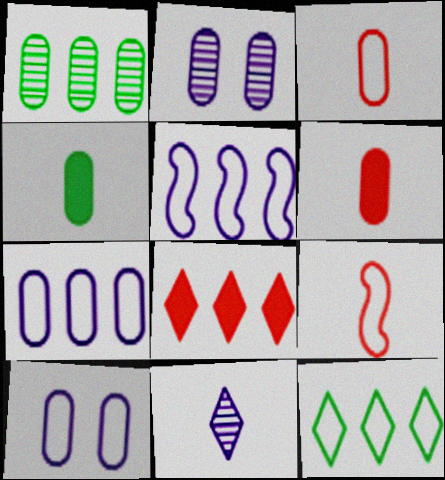[[1, 5, 8], 
[1, 6, 10], 
[4, 9, 11], 
[9, 10, 12]]